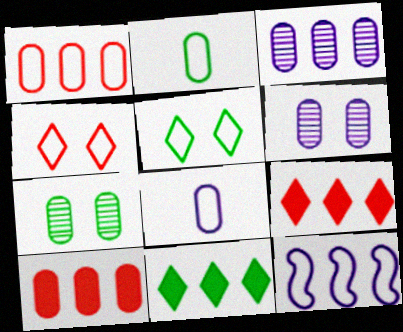[[2, 4, 12], 
[2, 6, 10], 
[7, 8, 10]]